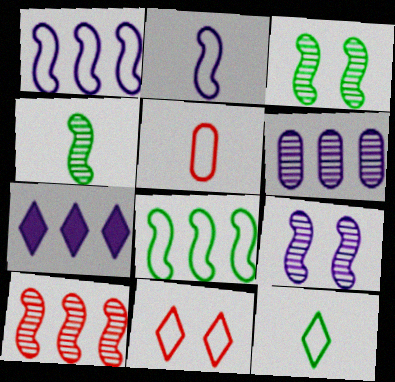[[1, 6, 7], 
[2, 5, 12], 
[3, 5, 7], 
[4, 9, 10]]